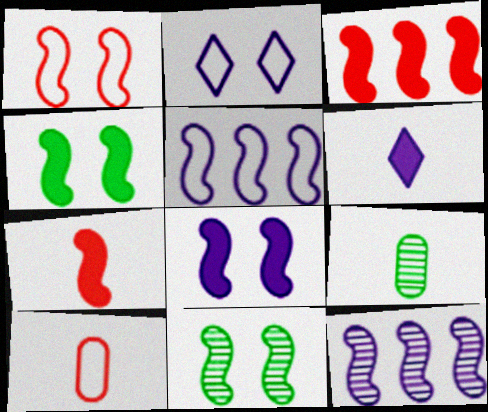[[1, 8, 11], 
[2, 3, 9], 
[5, 7, 11]]